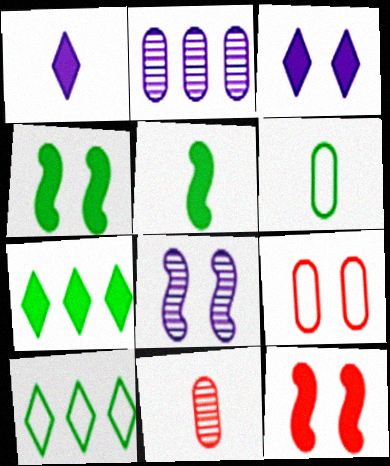[]